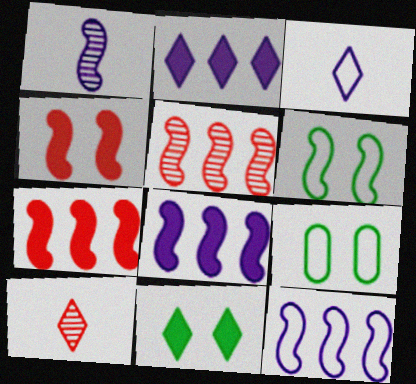[[1, 6, 7], 
[8, 9, 10]]